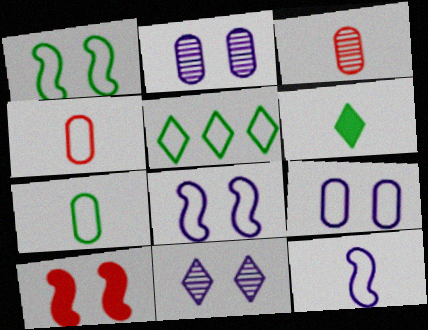[[1, 5, 7], 
[3, 6, 12], 
[4, 5, 8]]